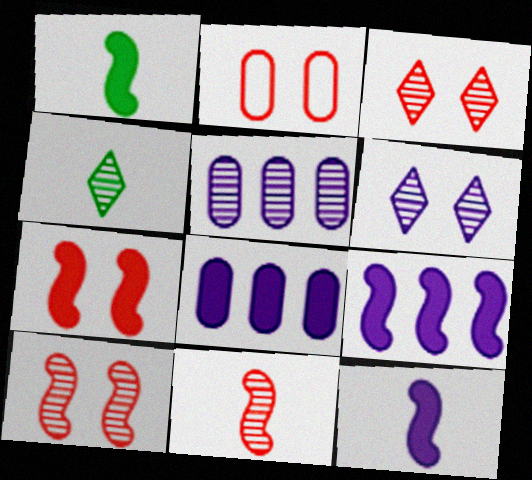[[1, 7, 9], 
[2, 3, 7], 
[2, 4, 9], 
[4, 5, 10]]